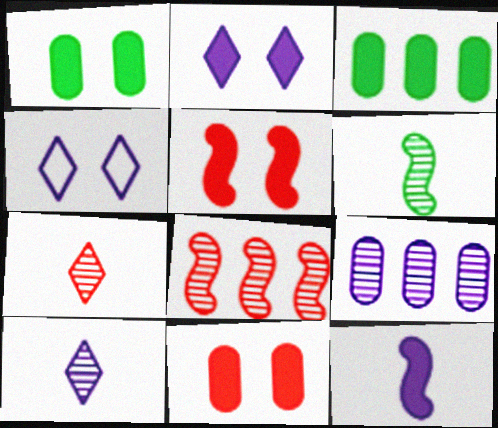[[1, 2, 5], 
[4, 9, 12]]